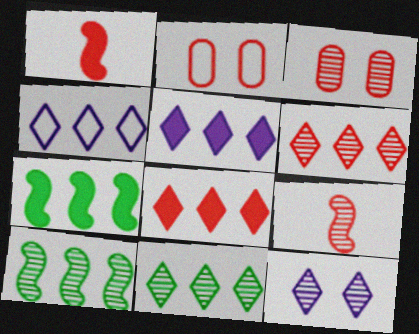[[1, 2, 6], 
[2, 8, 9], 
[3, 6, 9], 
[4, 8, 11]]